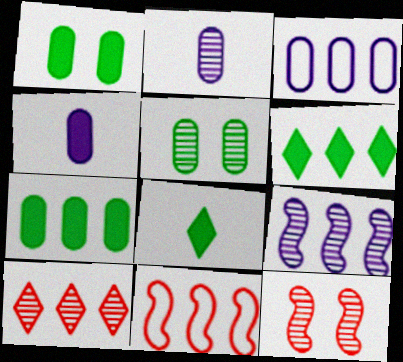[[3, 8, 12]]